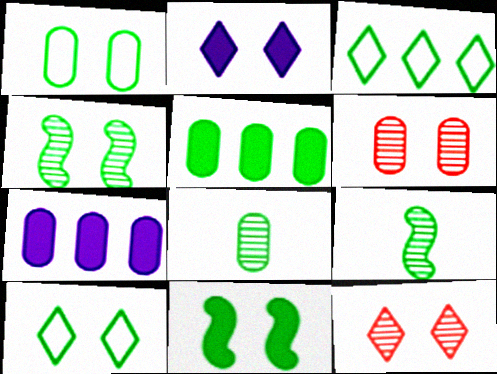[[1, 5, 8], 
[2, 10, 12], 
[3, 8, 11], 
[5, 9, 10]]